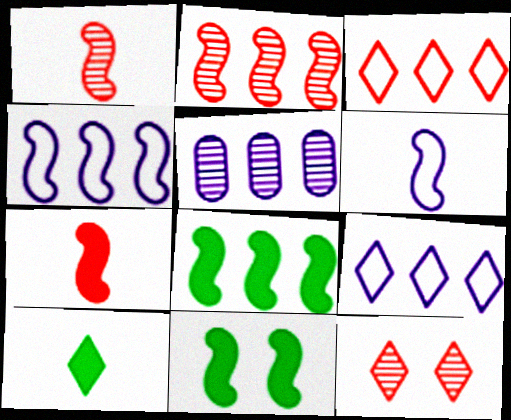[[1, 4, 11], 
[2, 4, 8], 
[2, 6, 11], 
[3, 5, 8], 
[9, 10, 12]]